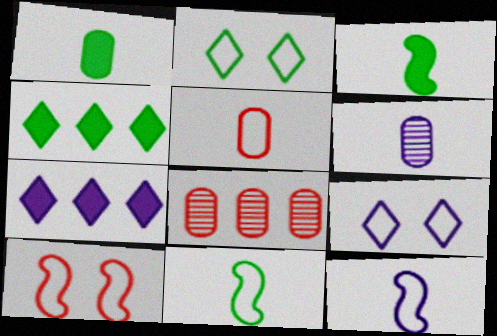[[1, 5, 6], 
[3, 8, 9], 
[4, 6, 10]]